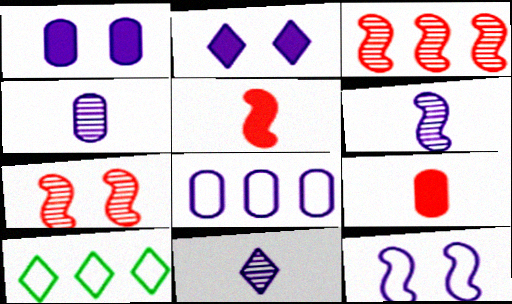[[1, 4, 8], 
[2, 6, 8], 
[4, 6, 11]]